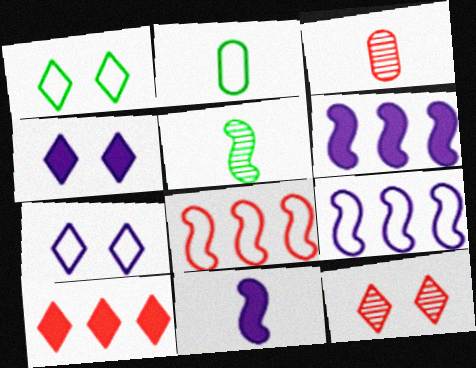[[1, 3, 6], 
[1, 4, 12], 
[2, 6, 12], 
[2, 7, 8]]